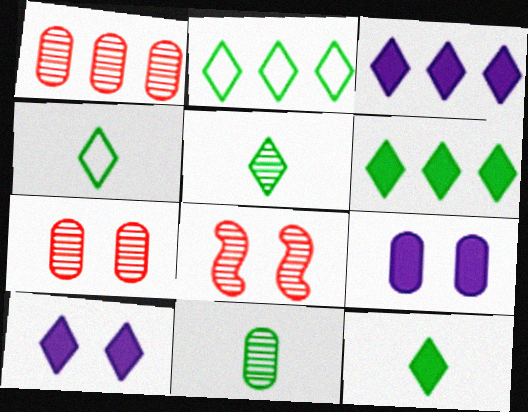[[4, 5, 12]]